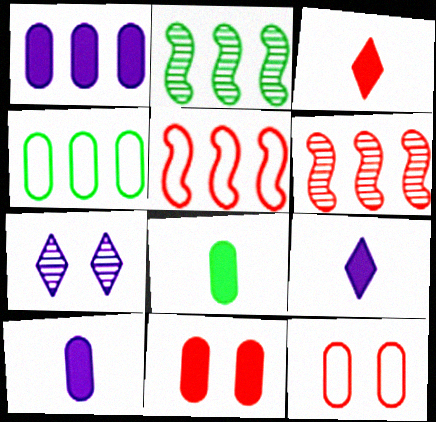[[1, 8, 11], 
[2, 9, 12], 
[3, 6, 12], 
[5, 7, 8]]